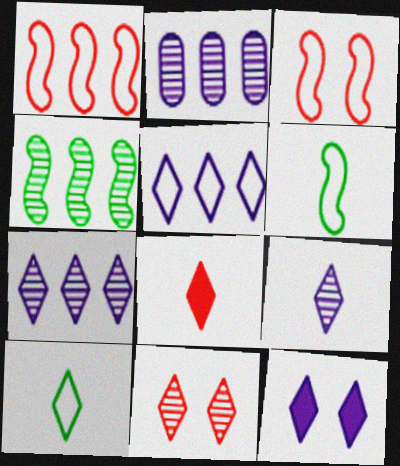[[5, 9, 12], 
[8, 9, 10]]